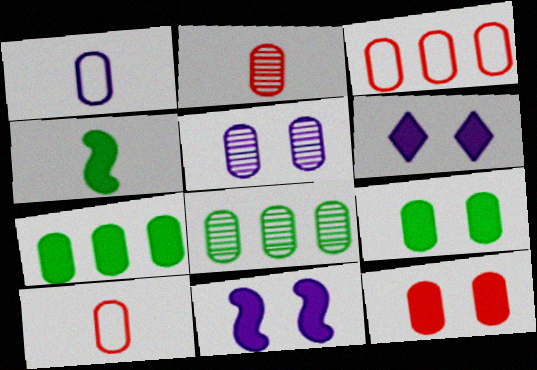[[1, 8, 12], 
[2, 3, 12], 
[2, 5, 8], 
[5, 7, 10]]